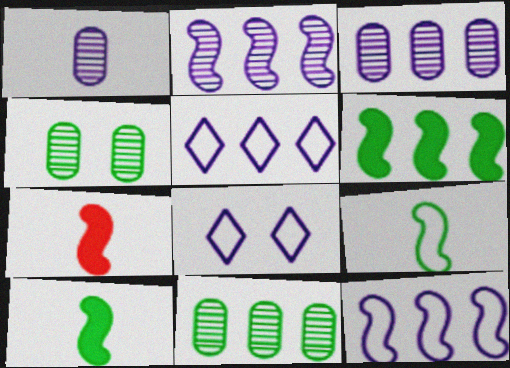[[4, 5, 7], 
[7, 8, 11]]